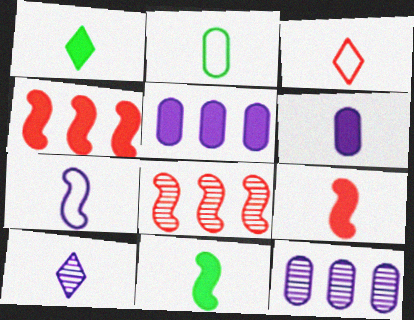[[1, 3, 10], 
[1, 6, 9], 
[2, 3, 7], 
[2, 9, 10], 
[6, 7, 10]]